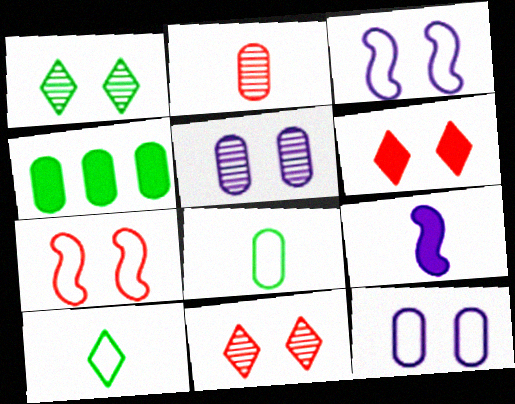[[2, 4, 12], 
[2, 9, 10], 
[4, 6, 9]]